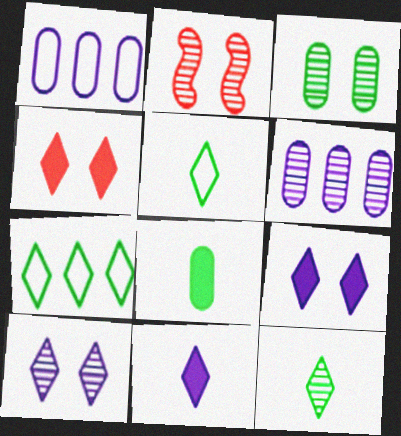[[2, 3, 10], 
[2, 6, 12]]